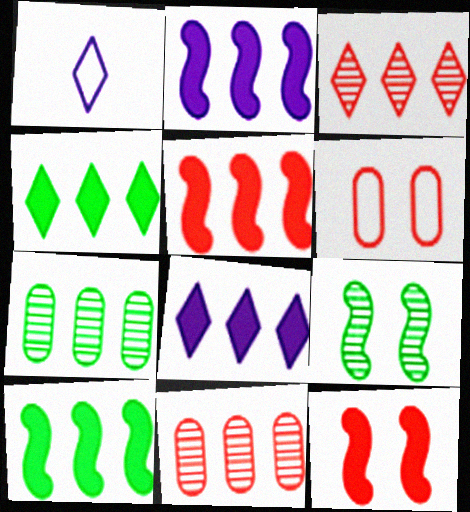[[1, 7, 12], 
[2, 5, 10]]